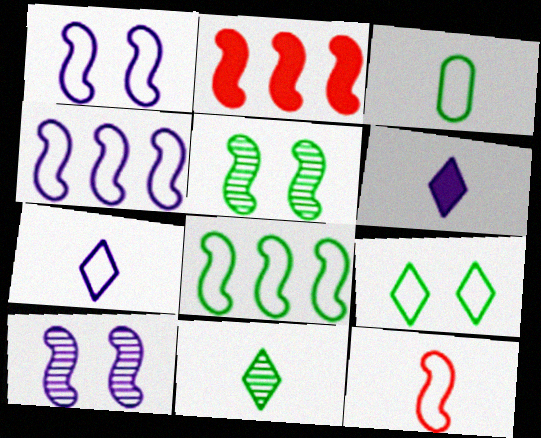[[1, 8, 12], 
[3, 7, 12], 
[3, 8, 9]]